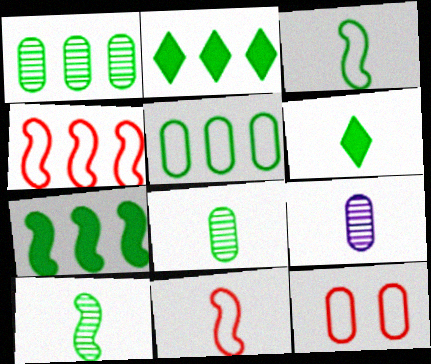[[3, 6, 8], 
[6, 9, 11]]